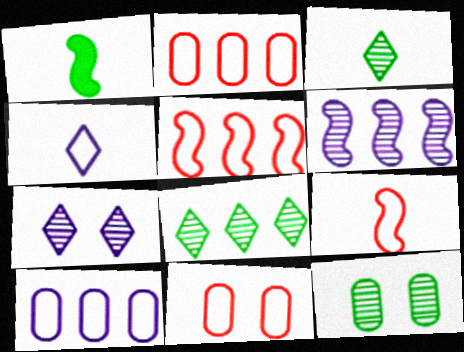[[1, 2, 7]]